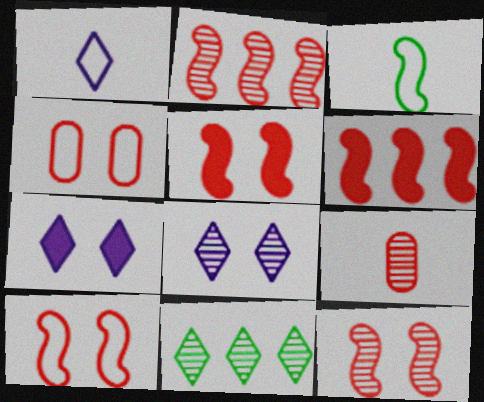[[5, 10, 12]]